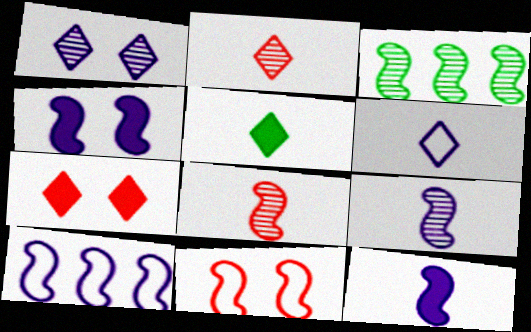[[2, 5, 6], 
[3, 11, 12], 
[4, 9, 10]]